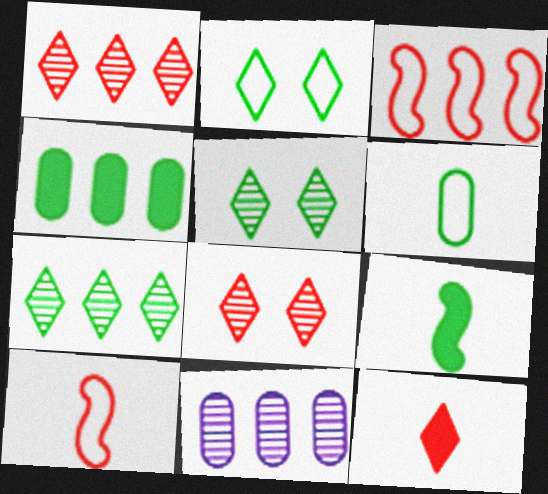[]